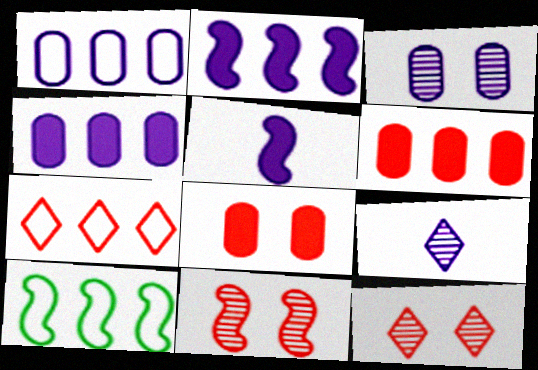[[1, 7, 10], 
[5, 10, 11], 
[8, 9, 10]]